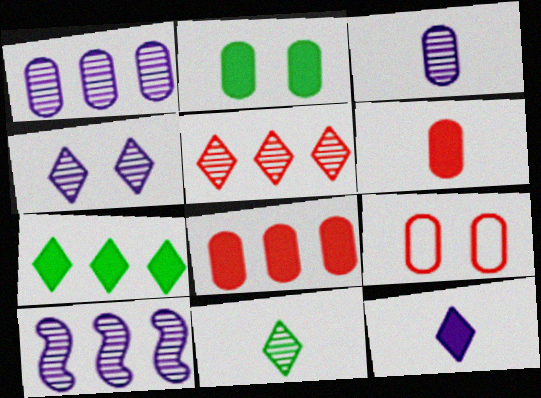[[3, 4, 10], 
[4, 5, 11]]